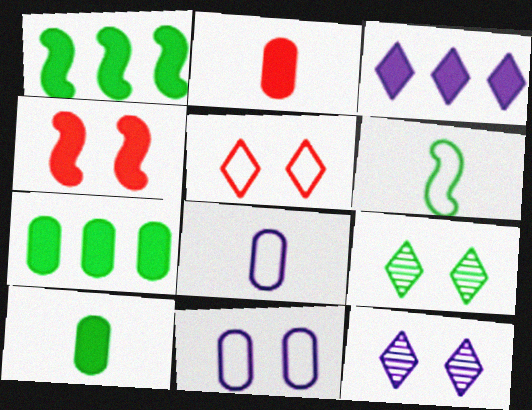[[3, 4, 10], 
[4, 9, 11], 
[6, 7, 9]]